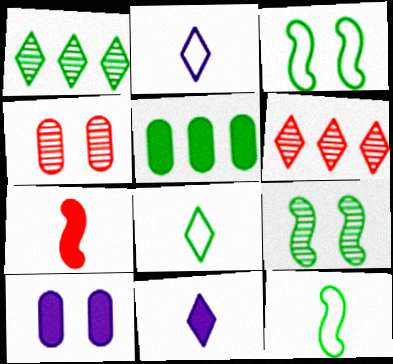[[5, 8, 9], 
[6, 10, 12]]